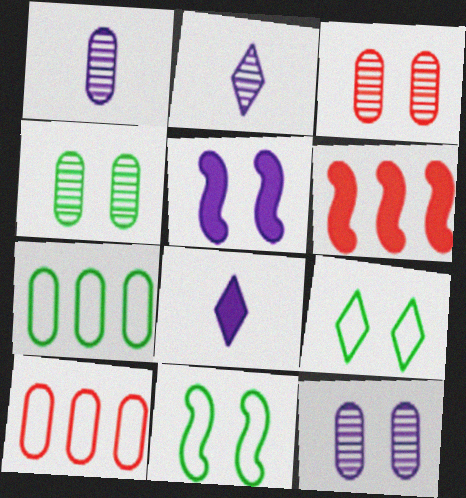[[1, 6, 9], 
[3, 4, 12], 
[3, 5, 9]]